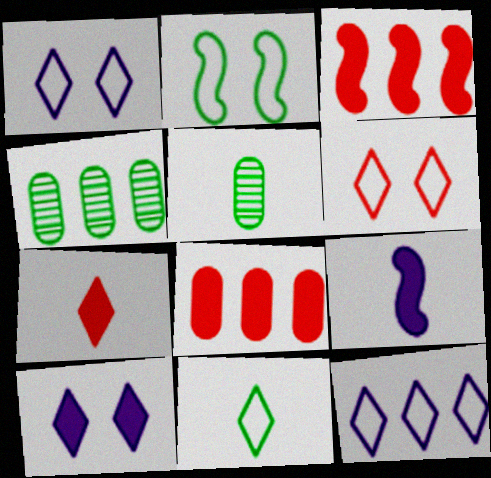[[1, 3, 5], 
[3, 4, 12], 
[4, 6, 9], 
[6, 11, 12]]